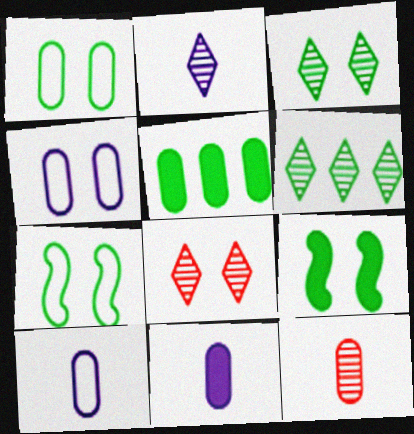[[1, 3, 9], 
[2, 6, 8], 
[4, 5, 12], 
[4, 8, 9]]